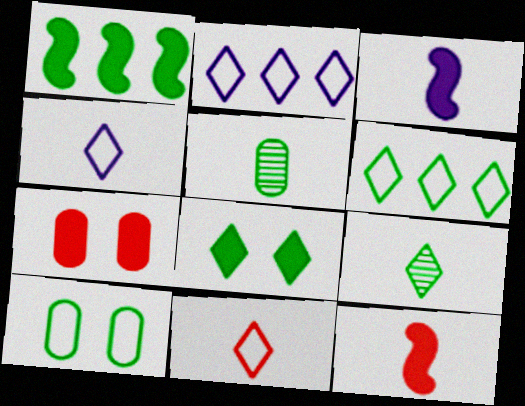[[1, 9, 10], 
[3, 5, 11], 
[4, 5, 12], 
[6, 8, 9]]